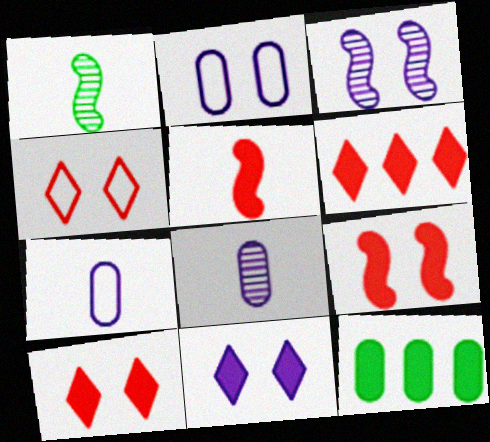[[1, 2, 6], 
[2, 3, 11], 
[5, 11, 12]]